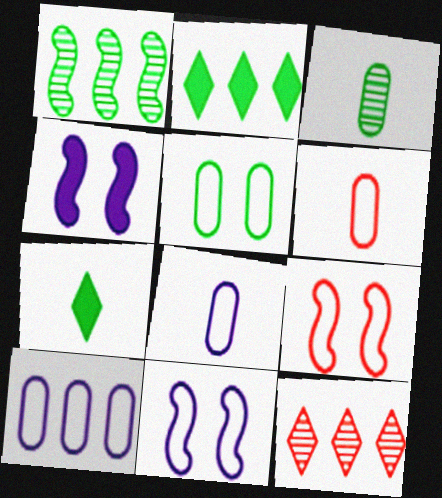[[1, 5, 7], 
[5, 6, 10]]